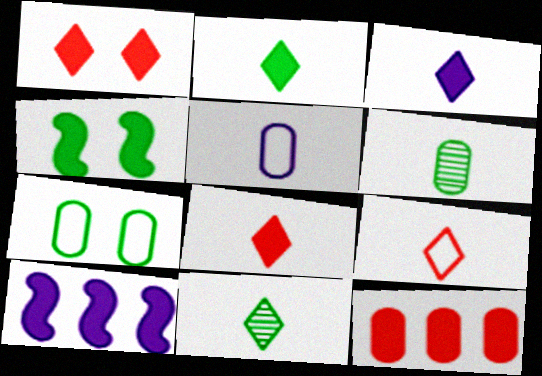[[2, 3, 8], 
[3, 4, 12], 
[3, 9, 11]]